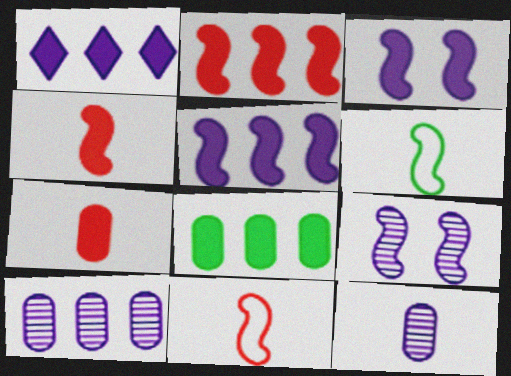[[1, 2, 8], 
[2, 6, 9]]